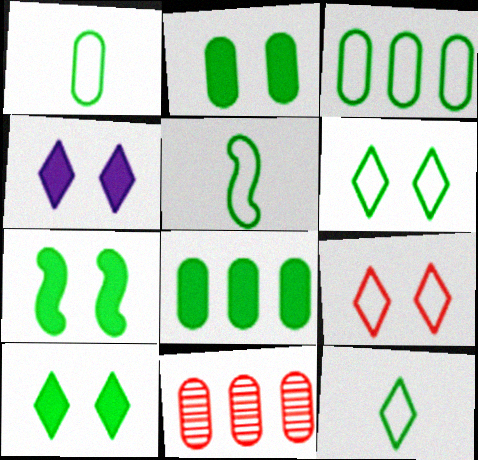[[1, 5, 12], 
[2, 7, 10], 
[3, 5, 6], 
[4, 5, 11]]